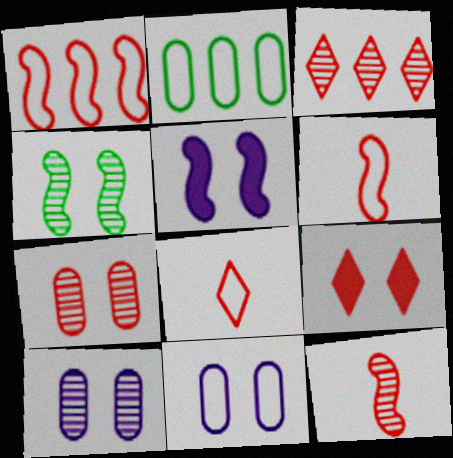[[3, 7, 12], 
[3, 8, 9], 
[4, 9, 11]]